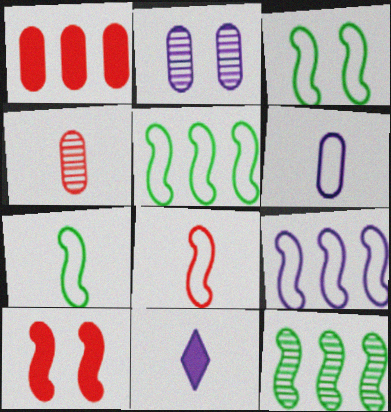[[2, 9, 11], 
[3, 5, 7], 
[3, 8, 9], 
[4, 7, 11]]